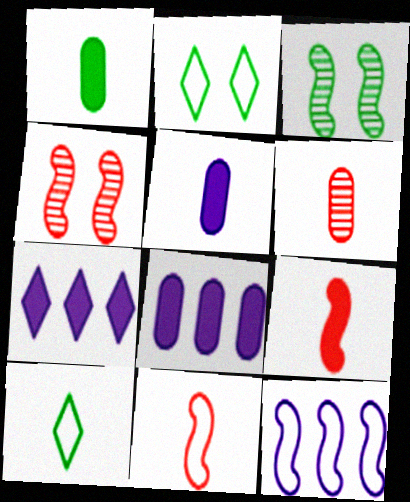[[3, 9, 12], 
[4, 8, 10]]